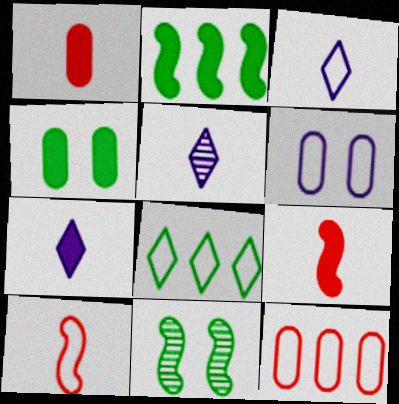[[3, 5, 7], 
[6, 8, 10], 
[7, 11, 12]]